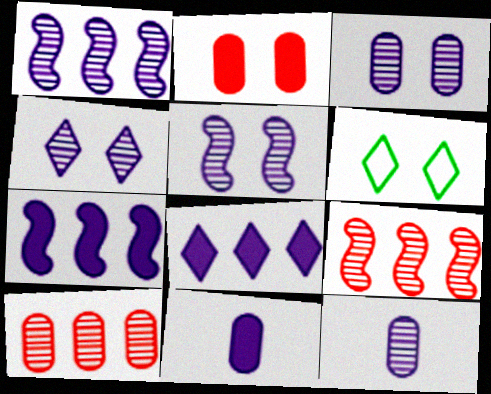[[1, 4, 12], 
[2, 5, 6], 
[3, 4, 5], 
[6, 9, 11]]